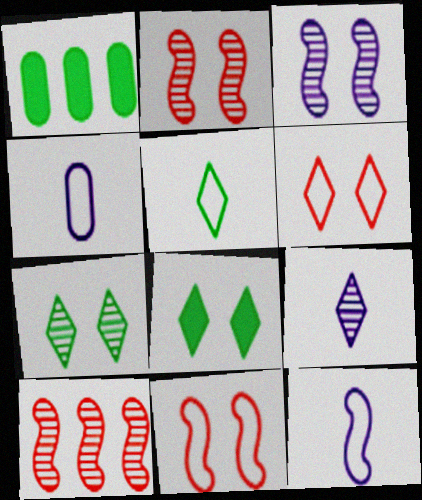[[1, 9, 11], 
[4, 8, 10]]